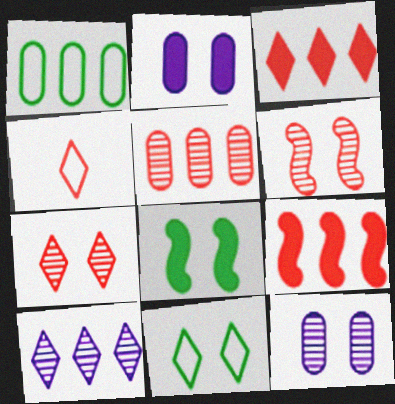[[1, 9, 10], 
[2, 6, 11], 
[3, 4, 7]]